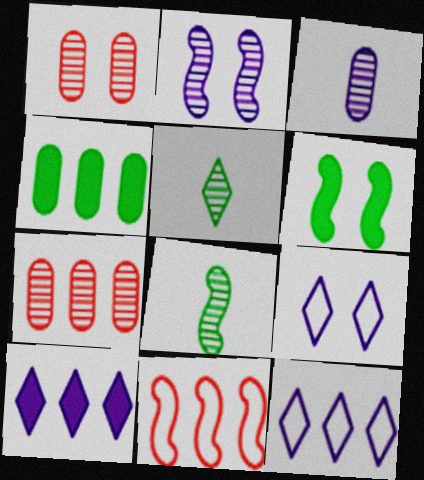[[1, 6, 9], 
[2, 5, 7]]